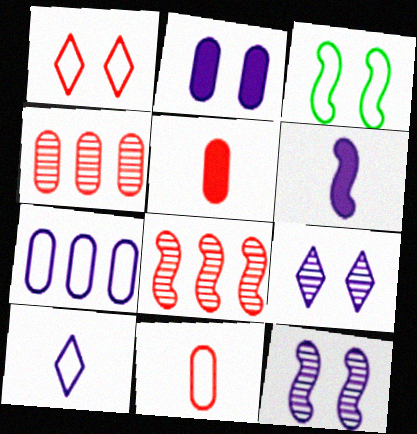[[1, 5, 8], 
[3, 6, 8], 
[6, 7, 9]]